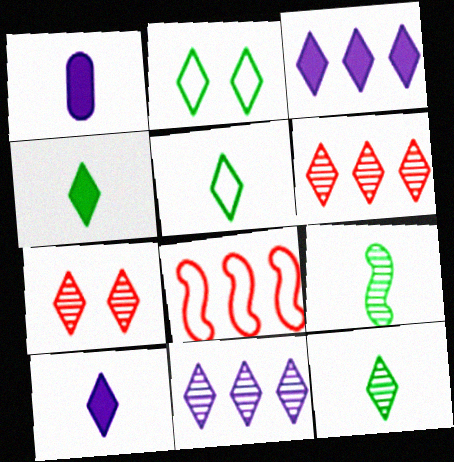[[2, 6, 10], 
[3, 5, 7], 
[4, 5, 12], 
[7, 11, 12]]